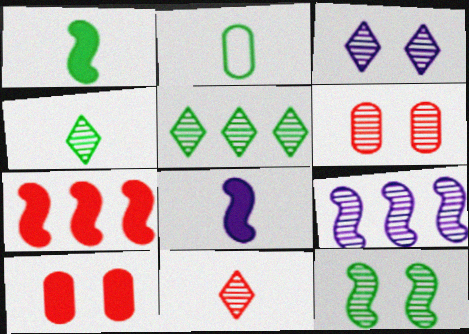[[1, 2, 4], 
[2, 3, 7], 
[2, 8, 11], 
[3, 5, 11], 
[3, 6, 12], 
[4, 6, 9]]